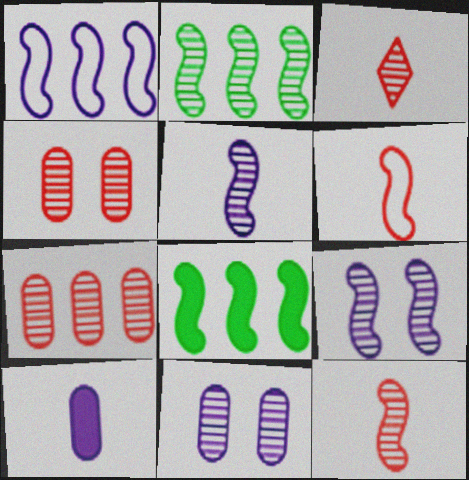[[2, 3, 11], 
[2, 9, 12], 
[6, 8, 9]]